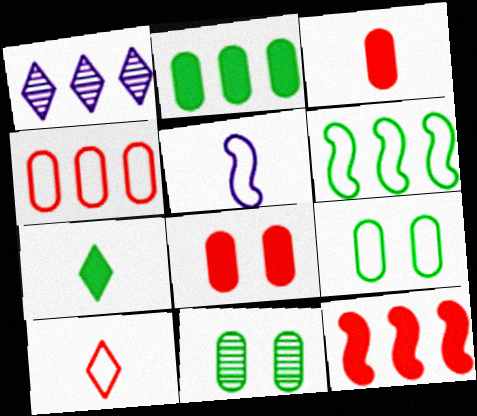[[6, 7, 11]]